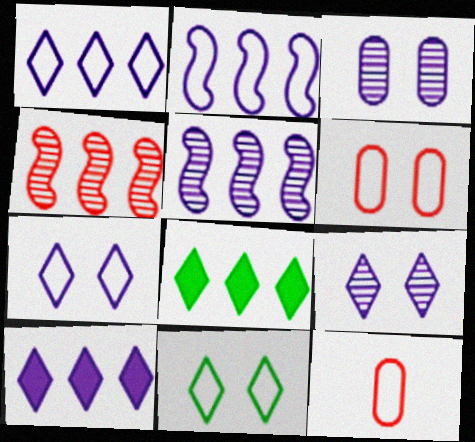[[2, 11, 12]]